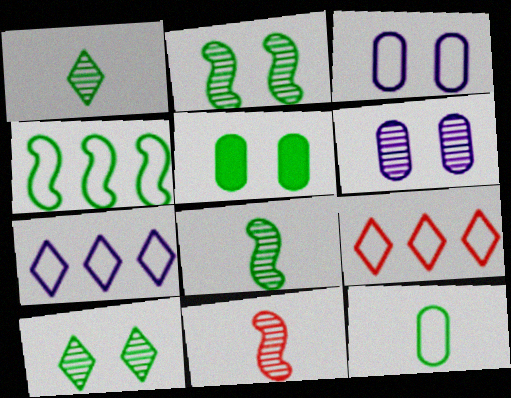[[1, 4, 5], 
[5, 7, 11]]